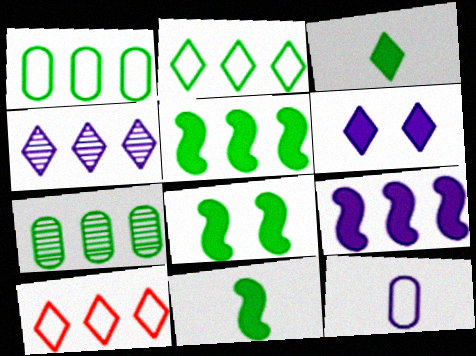[[2, 5, 7], 
[5, 8, 11], 
[7, 9, 10]]